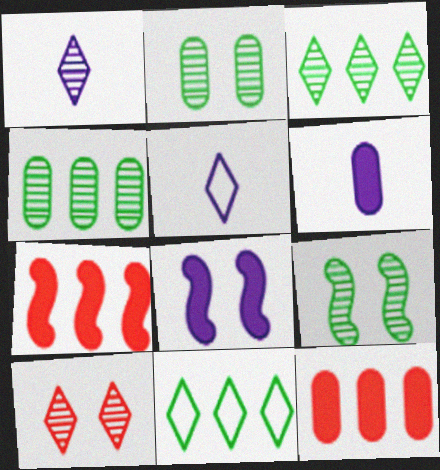[[1, 3, 10], 
[2, 5, 7], 
[5, 9, 12]]